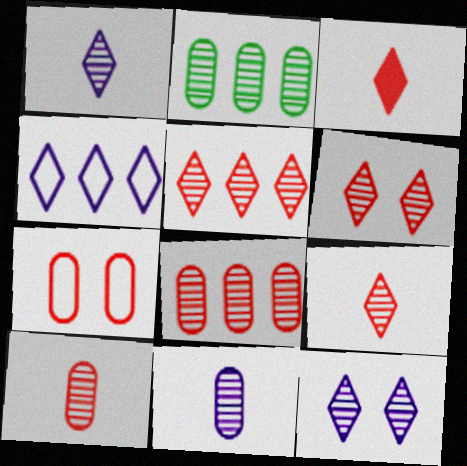[[5, 6, 9]]